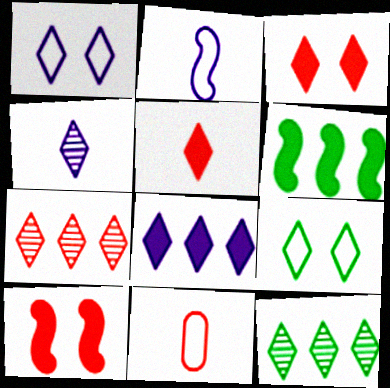[[1, 4, 8], 
[1, 5, 12], 
[7, 10, 11]]